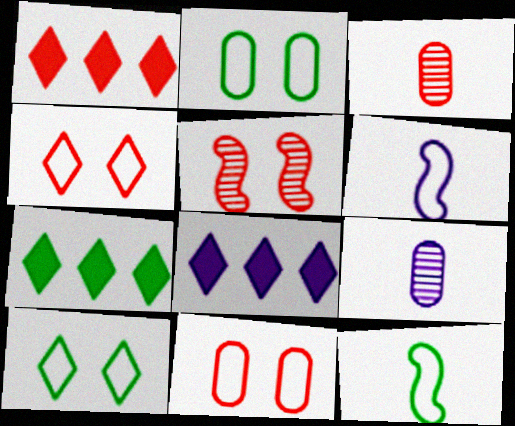[[1, 7, 8]]